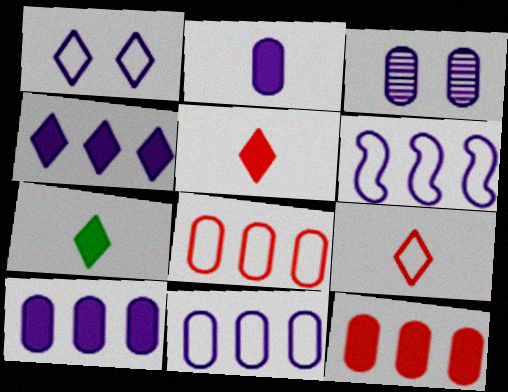[[2, 3, 11]]